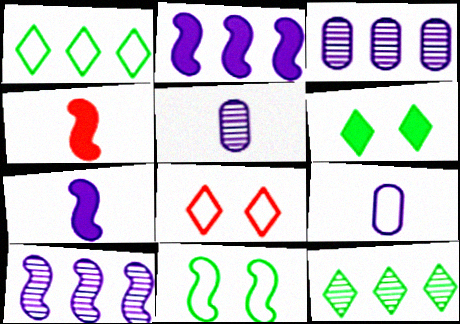[[4, 10, 11]]